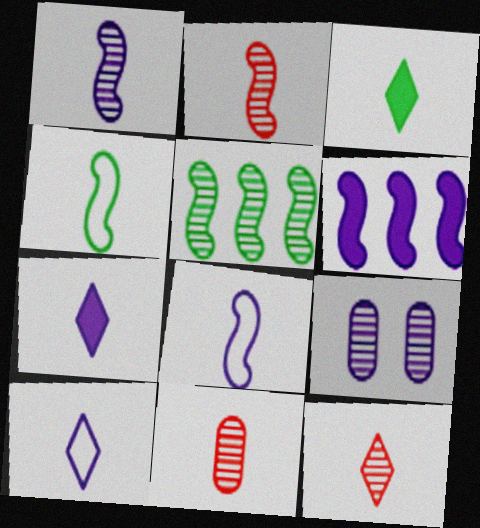[[2, 11, 12], 
[3, 8, 11], 
[3, 10, 12], 
[4, 7, 11], 
[5, 9, 12], 
[6, 9, 10]]